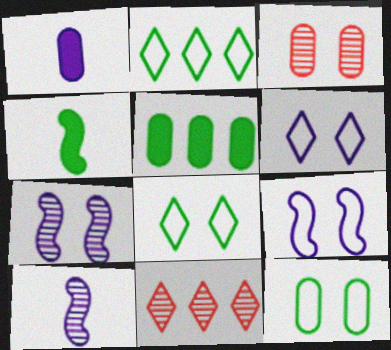[]